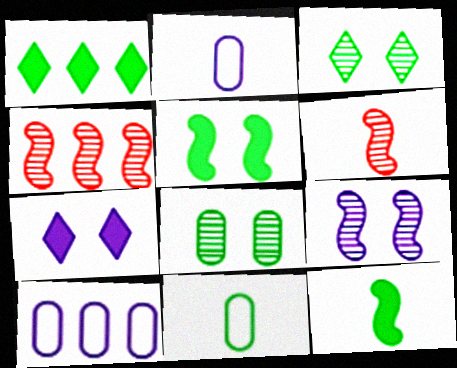[[1, 4, 10], 
[4, 7, 11]]